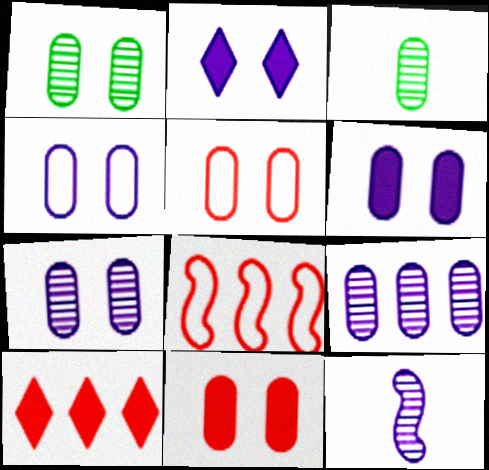[[1, 4, 11], 
[1, 5, 6], 
[2, 3, 8], 
[4, 6, 7]]